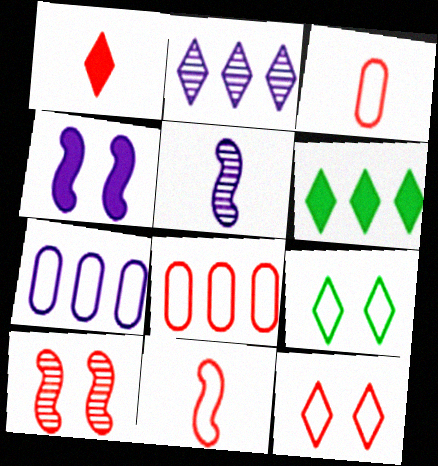[[1, 2, 9], 
[1, 8, 10], 
[7, 9, 11], 
[8, 11, 12]]